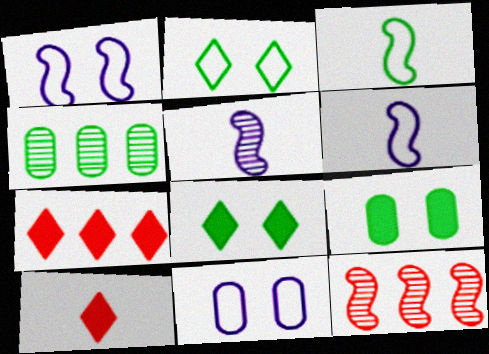[[1, 4, 10], 
[3, 4, 8]]